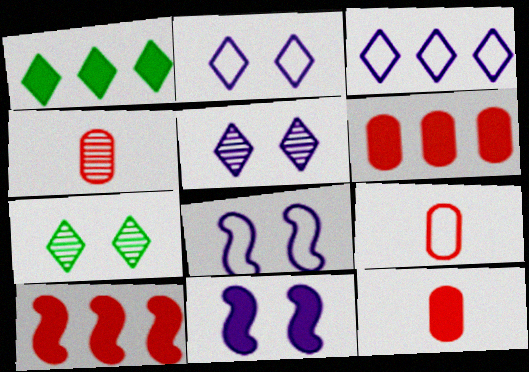[[1, 4, 8], 
[1, 11, 12], 
[4, 9, 12]]